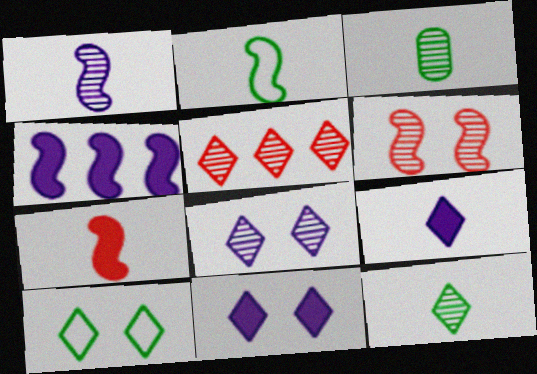[[1, 2, 7], 
[2, 4, 6], 
[5, 8, 12], 
[5, 9, 10]]